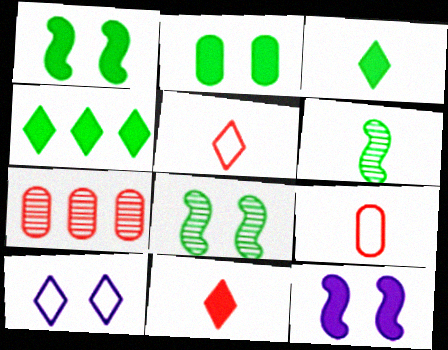[]